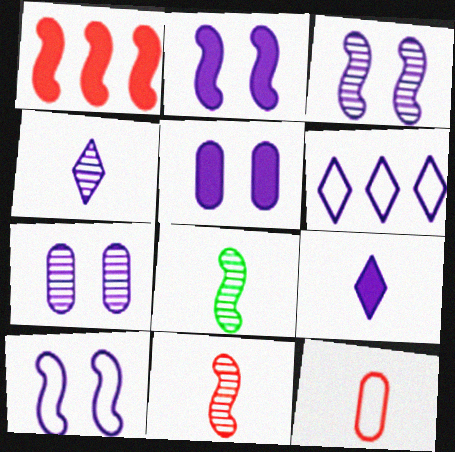[[1, 8, 10], 
[2, 3, 10], 
[8, 9, 12]]